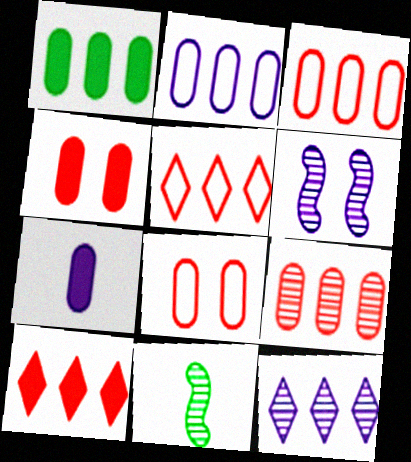[[1, 2, 9], 
[1, 4, 7]]